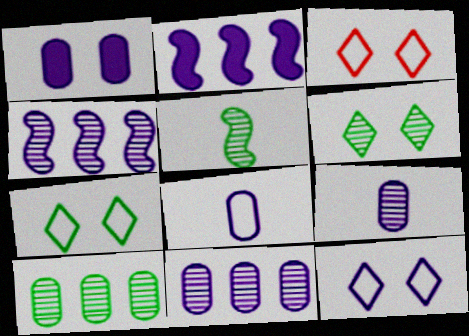[[1, 8, 11], 
[2, 9, 12], 
[3, 7, 12], 
[5, 6, 10]]